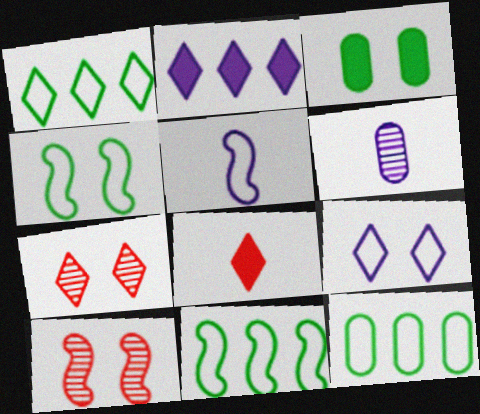[[1, 11, 12], 
[3, 9, 10]]